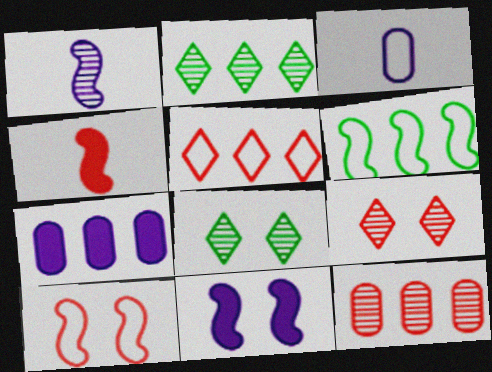[[1, 8, 12]]